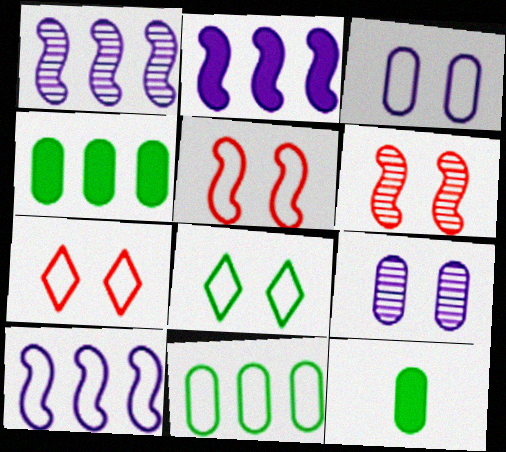[[1, 2, 10], 
[1, 7, 12], 
[3, 5, 8]]